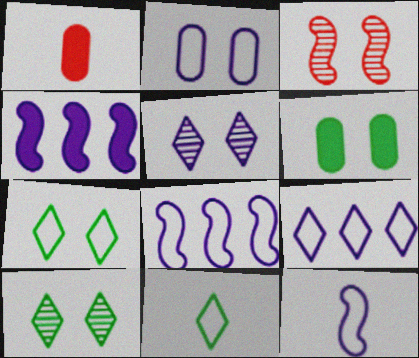[[1, 8, 10], 
[2, 9, 12]]